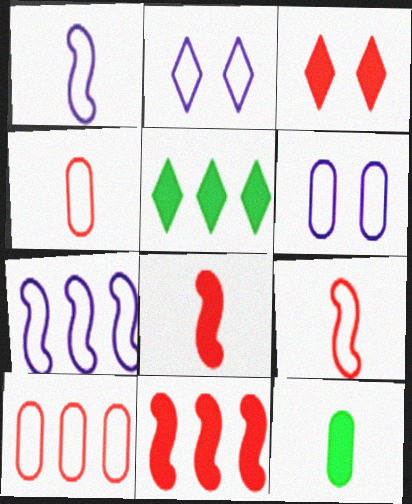[]